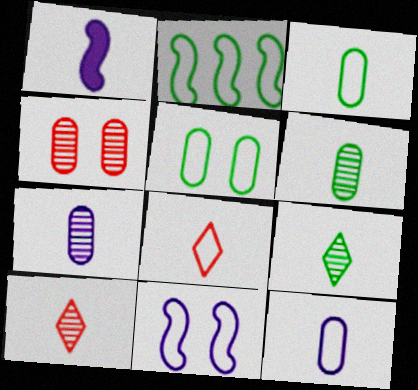[[1, 3, 10], 
[1, 6, 8]]